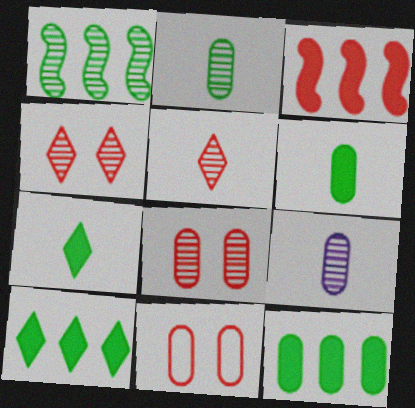[[1, 4, 9], 
[3, 5, 11], 
[9, 11, 12]]